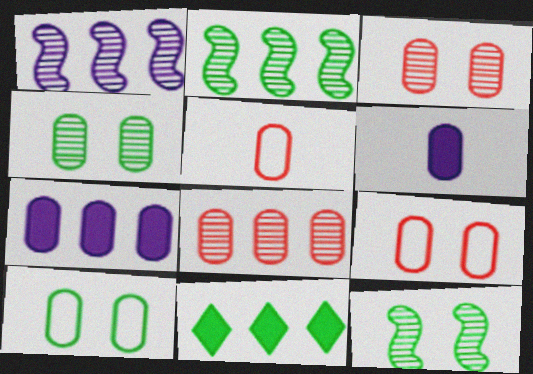[[4, 5, 7], 
[6, 8, 10]]